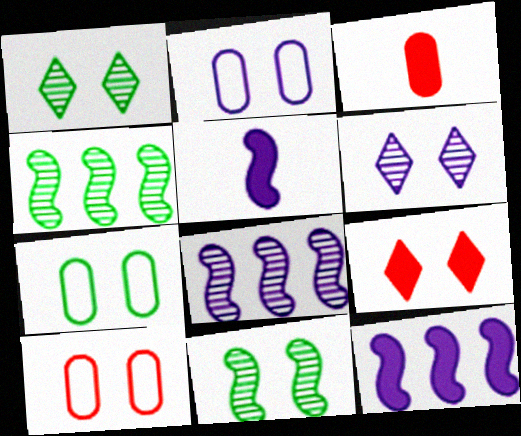[[2, 7, 10], 
[2, 9, 11]]